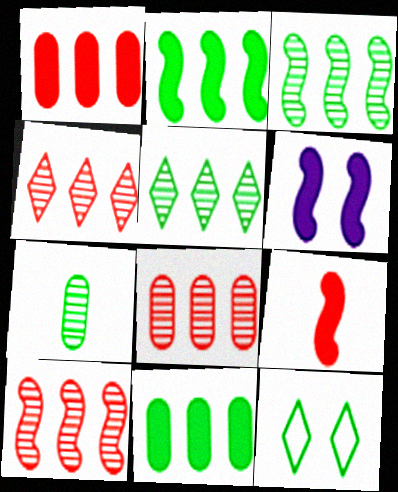[[2, 6, 9], 
[2, 7, 12], 
[4, 8, 10]]